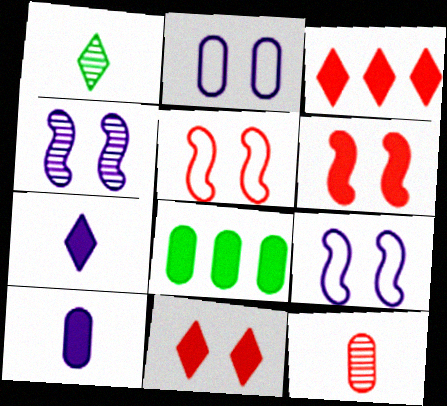[[2, 8, 12], 
[3, 5, 12], 
[6, 7, 8]]